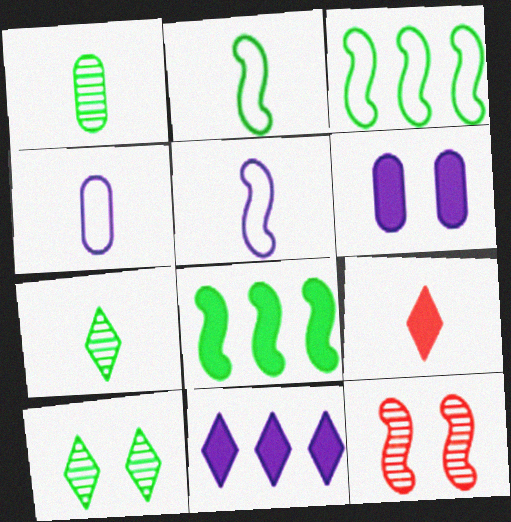[[1, 5, 9], 
[5, 8, 12], 
[6, 8, 9]]